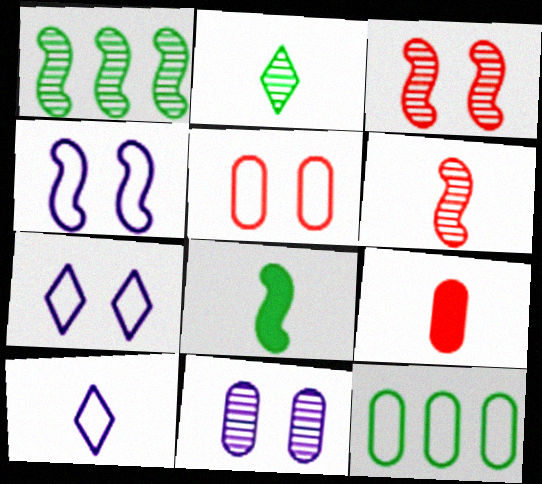[[1, 7, 9], 
[9, 11, 12]]